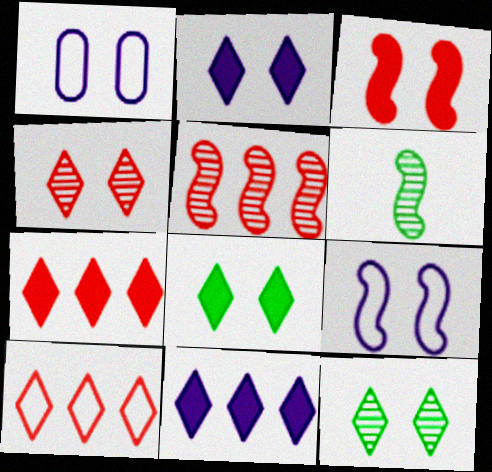[[1, 3, 12], 
[1, 6, 7]]